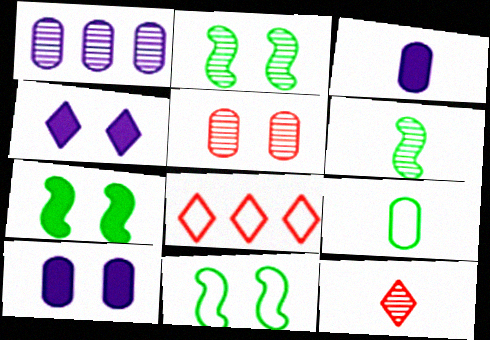[[1, 2, 12], 
[2, 3, 8], 
[2, 7, 11], 
[4, 5, 11], 
[6, 8, 10]]